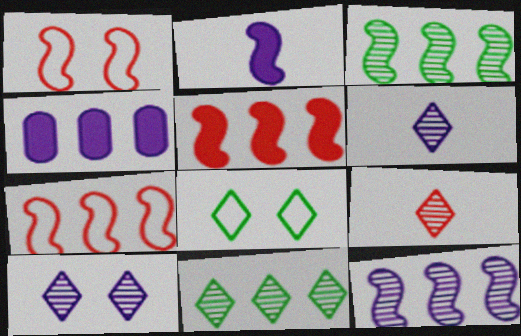[[1, 2, 3], 
[4, 7, 11], 
[9, 10, 11]]